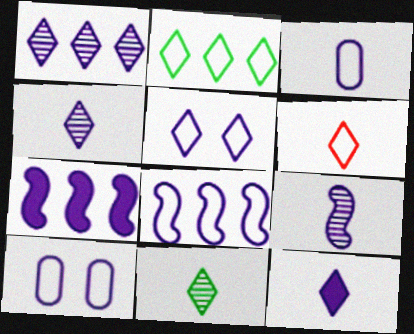[[1, 5, 12], 
[2, 5, 6], 
[3, 5, 8], 
[3, 9, 12], 
[4, 7, 10], 
[6, 11, 12]]